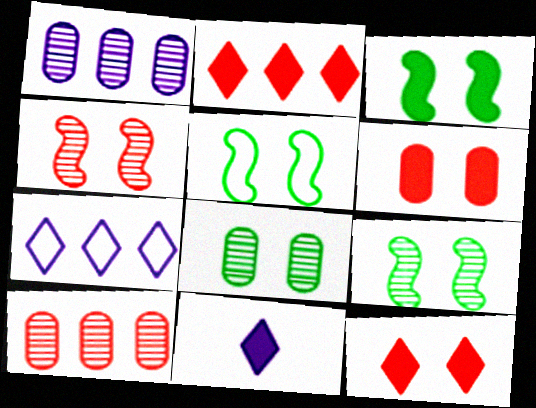[[3, 5, 9], 
[5, 10, 11]]